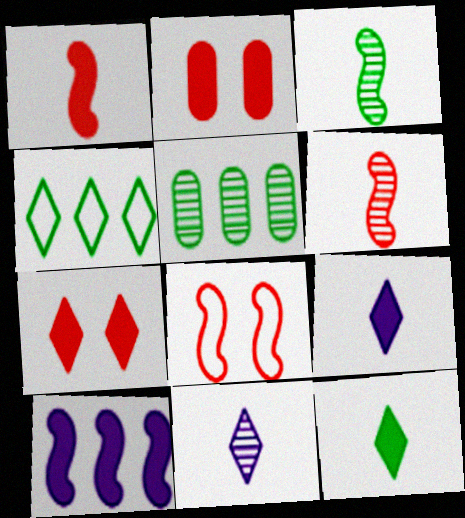[[2, 10, 12], 
[3, 8, 10], 
[4, 7, 11], 
[5, 8, 9]]